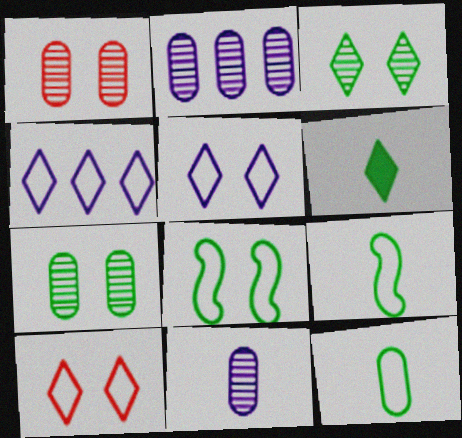[]